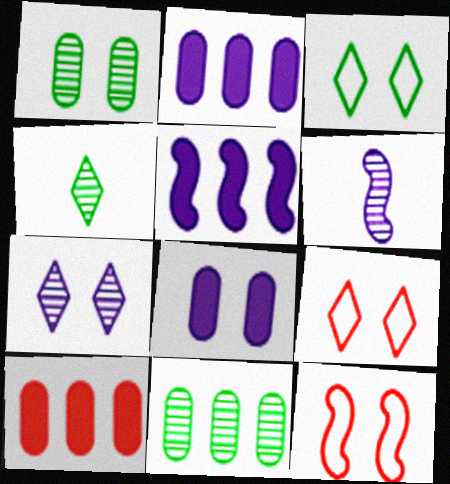[[2, 4, 12], 
[3, 6, 10]]